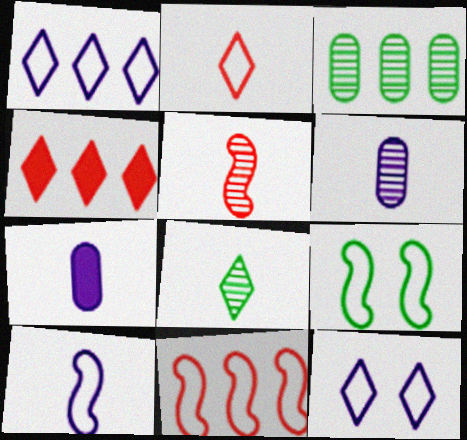[[4, 6, 9], 
[4, 8, 12], 
[5, 6, 8], 
[9, 10, 11]]